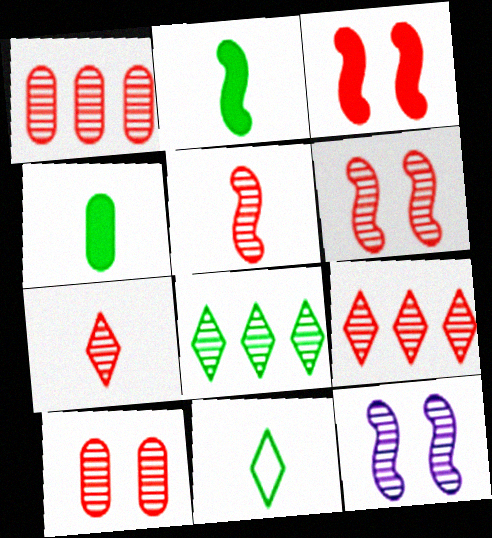[[1, 6, 7], 
[5, 9, 10]]